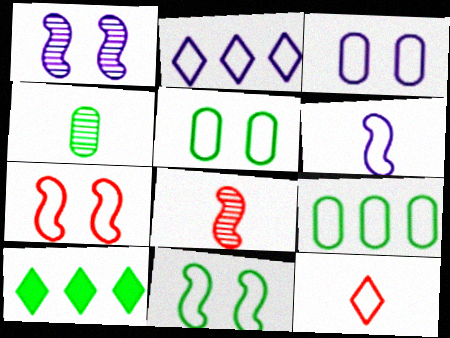[[2, 3, 6], 
[3, 8, 10], 
[4, 10, 11]]